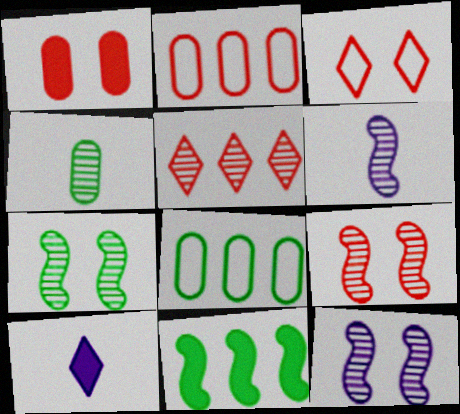[[1, 3, 9], 
[1, 10, 11], 
[2, 7, 10], 
[4, 5, 12], 
[7, 9, 12], 
[8, 9, 10]]